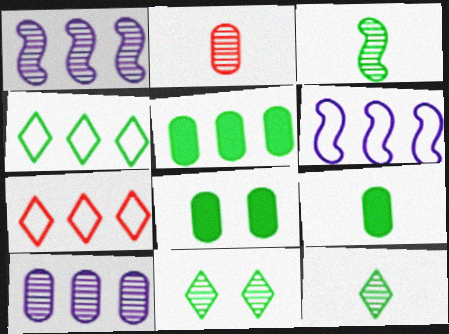[[1, 2, 11], 
[1, 5, 7], 
[3, 4, 8], 
[5, 8, 9]]